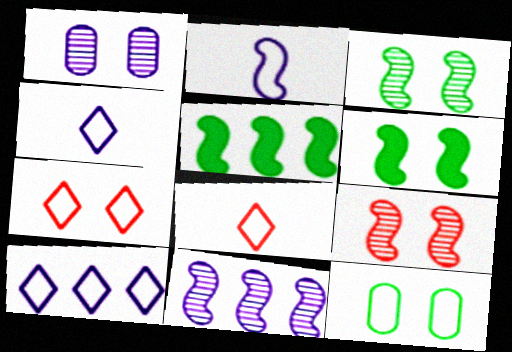[[1, 5, 8], 
[1, 6, 7], 
[2, 5, 9]]